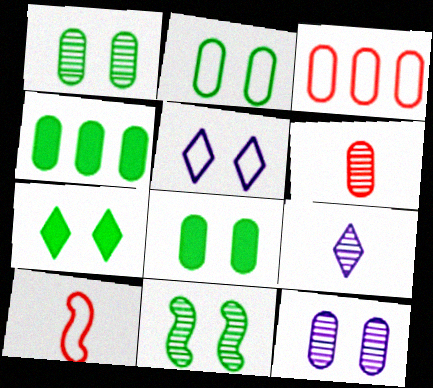[[1, 2, 8], 
[2, 7, 11]]